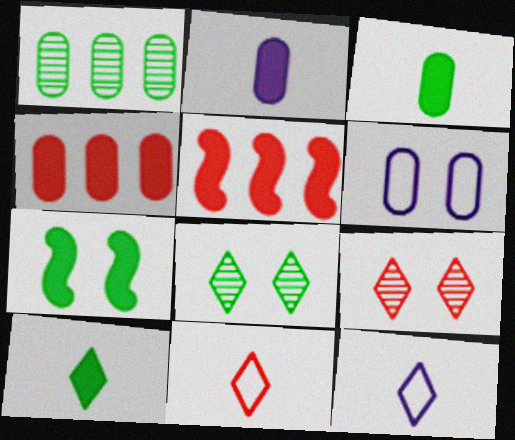[[6, 7, 9]]